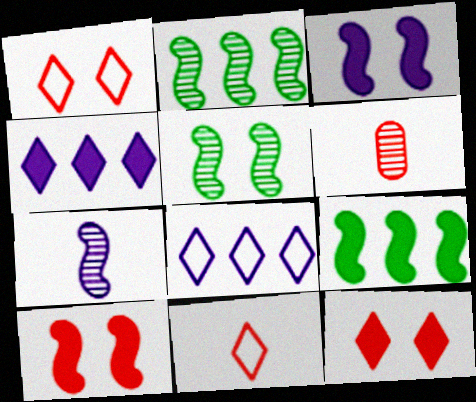[]